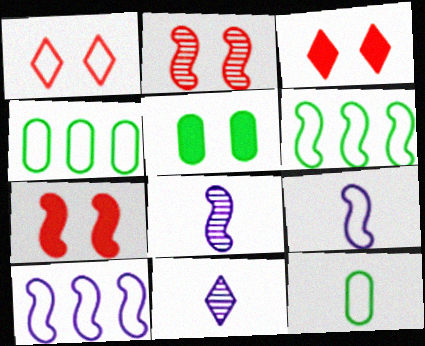[[1, 4, 9], 
[1, 10, 12], 
[3, 4, 8], 
[4, 7, 11], 
[6, 7, 8]]